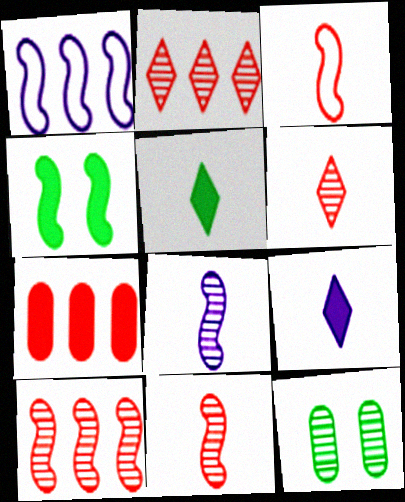[[1, 4, 11], 
[2, 8, 12], 
[4, 7, 9]]